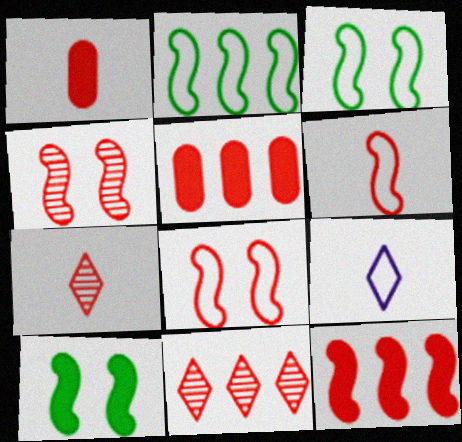[[1, 6, 7], 
[1, 8, 11], 
[4, 6, 12], 
[5, 7, 8]]